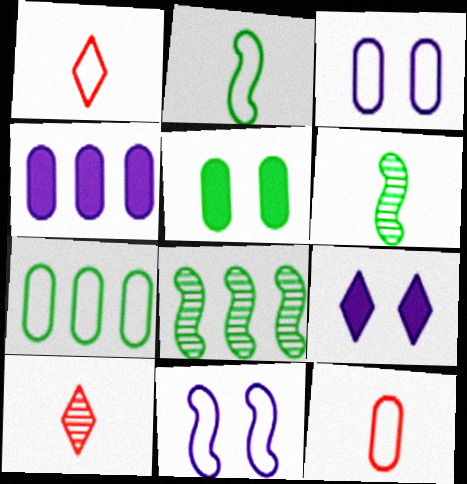[[1, 7, 11], 
[3, 7, 12], 
[8, 9, 12]]